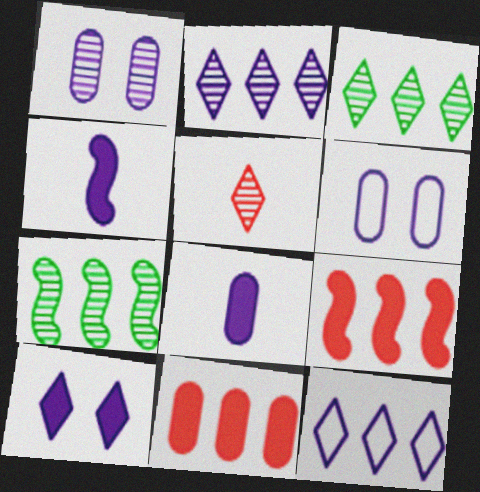[[1, 4, 12], 
[1, 5, 7], 
[2, 4, 6], 
[7, 11, 12]]